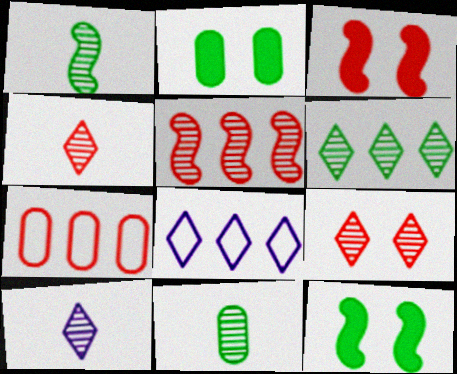[[3, 4, 7], 
[3, 8, 11], 
[6, 9, 10], 
[7, 10, 12]]